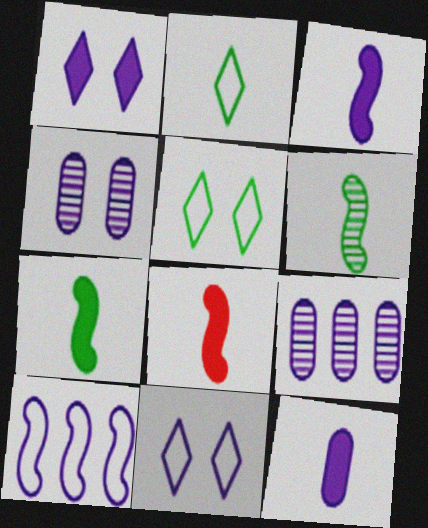[[3, 7, 8], 
[3, 9, 11], 
[5, 8, 9]]